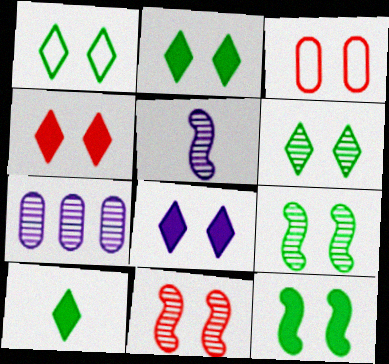[[1, 2, 6], 
[2, 4, 8], 
[3, 4, 11], 
[3, 8, 9]]